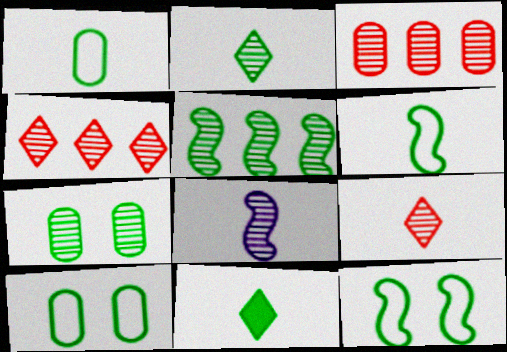[[2, 5, 7], 
[4, 7, 8], 
[5, 10, 11]]